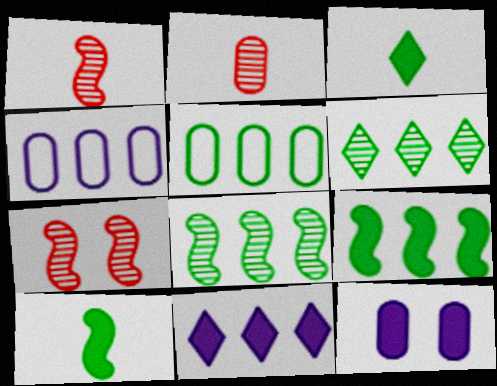[[2, 5, 12], 
[3, 4, 7], 
[5, 6, 9]]